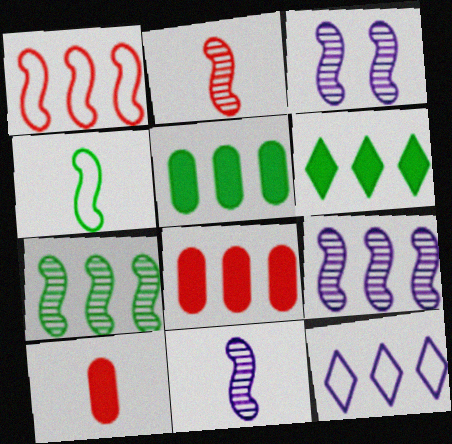[[2, 3, 7], 
[3, 9, 11], 
[7, 8, 12]]